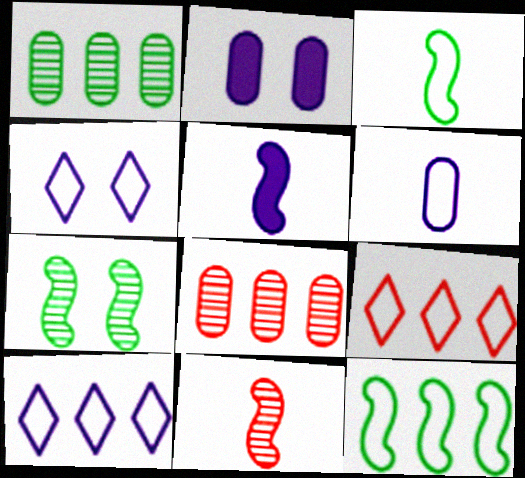[[3, 5, 11]]